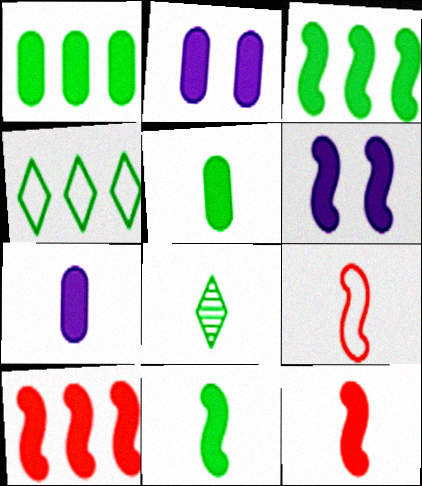[[3, 6, 12], 
[6, 10, 11], 
[7, 8, 9]]